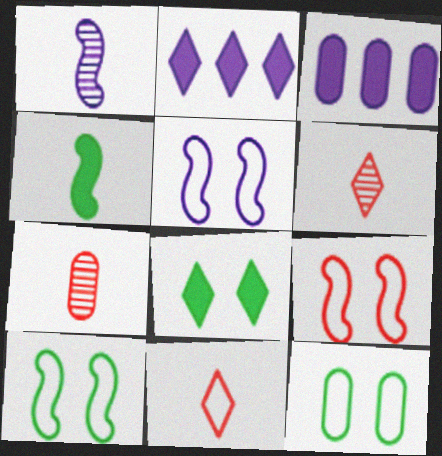[[2, 7, 10], 
[3, 6, 10], 
[3, 7, 12], 
[5, 9, 10]]